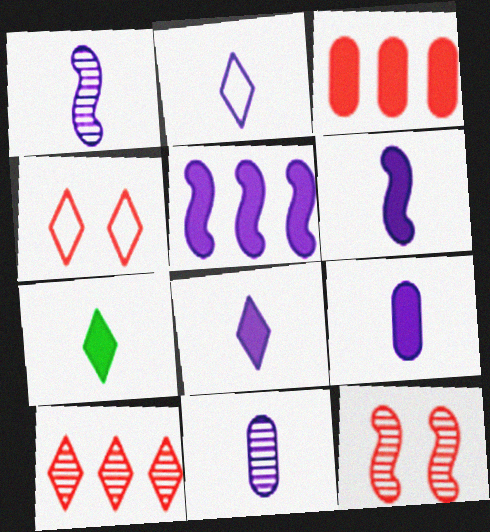[[1, 2, 9], 
[2, 6, 11], 
[6, 8, 9]]